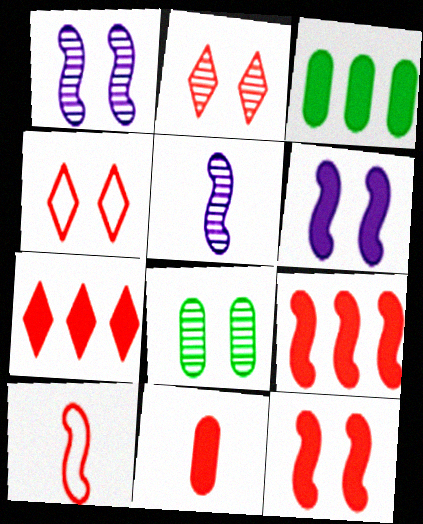[[1, 2, 8], 
[3, 4, 5], 
[4, 6, 8], 
[7, 11, 12]]